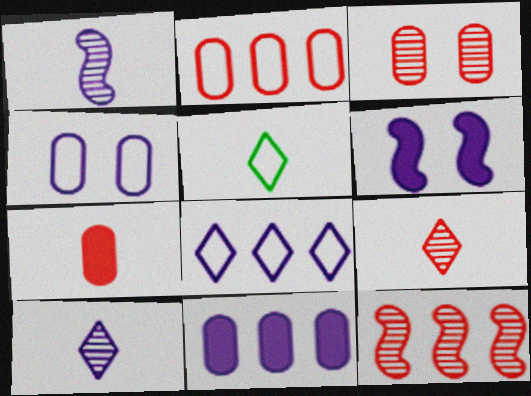[[1, 5, 7], 
[2, 3, 7], 
[3, 9, 12]]